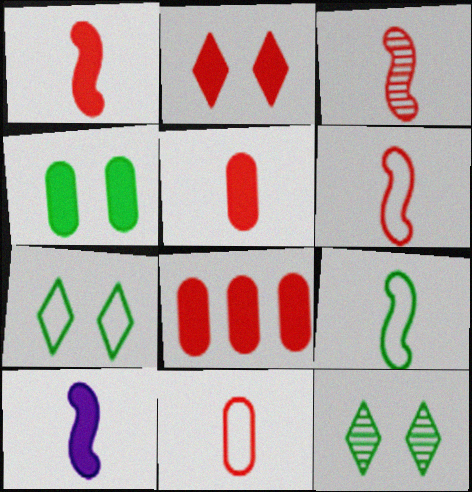[[1, 2, 8], 
[1, 3, 6], 
[3, 9, 10]]